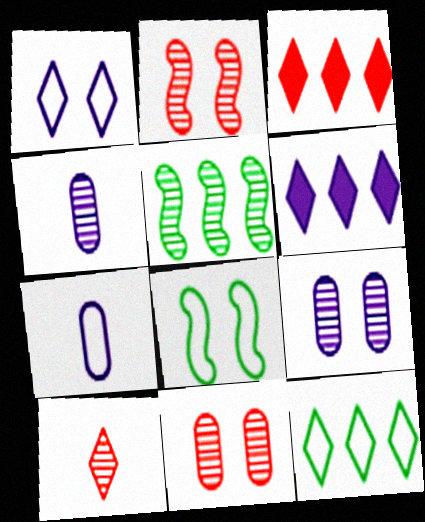[[3, 4, 8], 
[5, 9, 10]]